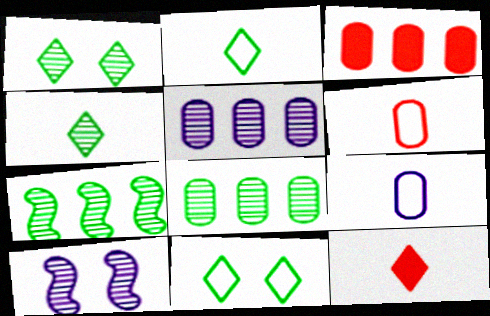[[2, 3, 10]]